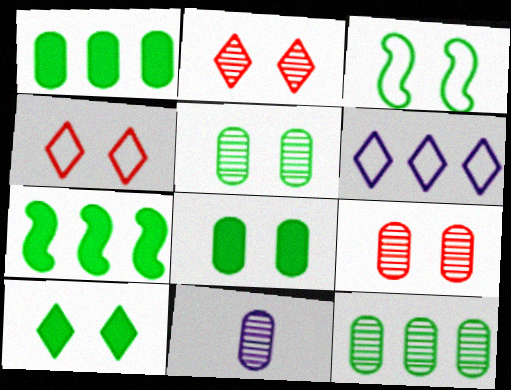[[3, 5, 10], 
[4, 7, 11], 
[9, 11, 12]]